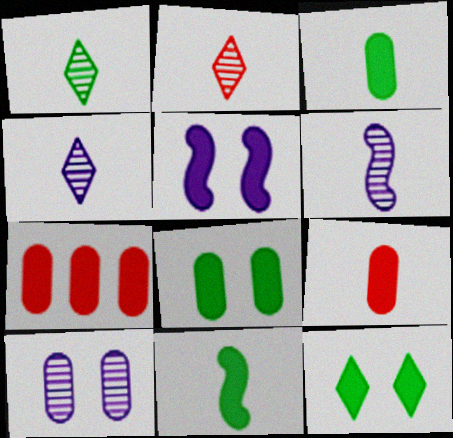[[1, 2, 4]]